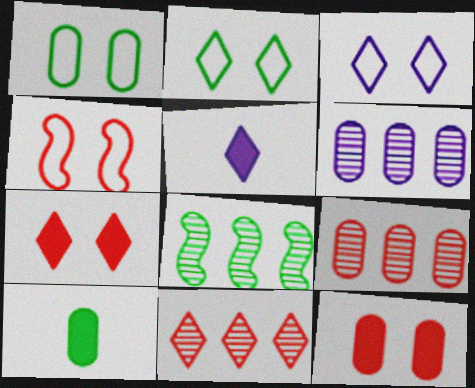[[1, 3, 4], 
[2, 5, 11], 
[2, 8, 10], 
[6, 8, 11]]